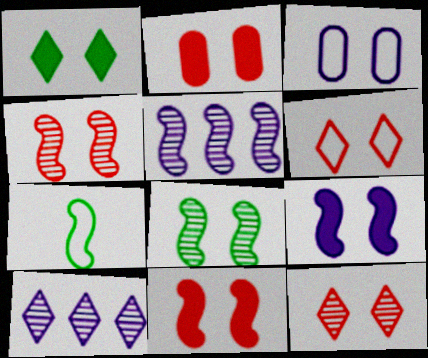[[1, 2, 9], 
[1, 3, 4], 
[2, 4, 6], 
[2, 7, 10], 
[5, 7, 11]]